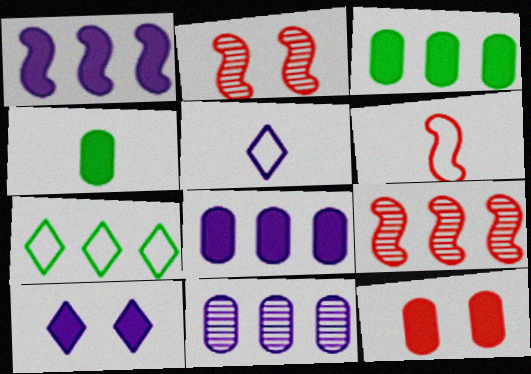[[2, 3, 5], 
[4, 8, 12], 
[7, 8, 9]]